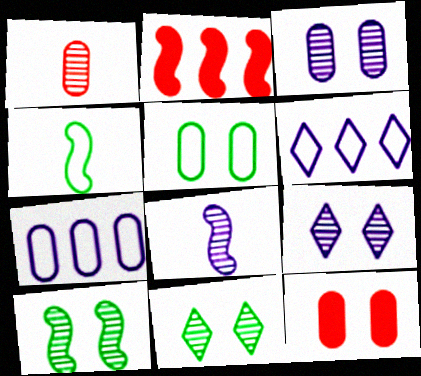[[3, 5, 12]]